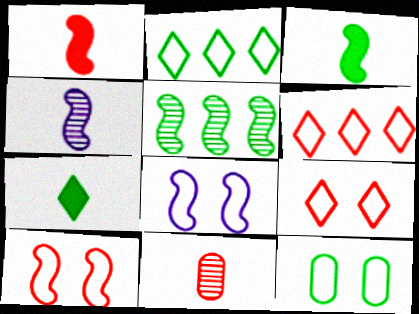[[1, 5, 8], 
[5, 7, 12], 
[8, 9, 12]]